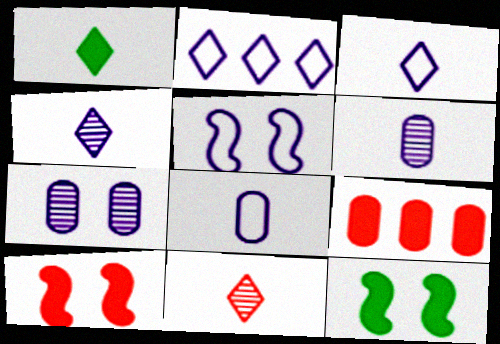[[1, 3, 11], 
[2, 5, 8]]